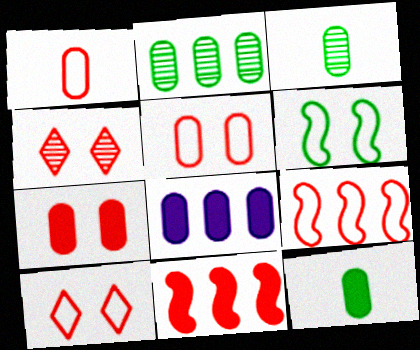[[1, 4, 11], 
[1, 9, 10], 
[3, 5, 8], 
[7, 8, 12]]